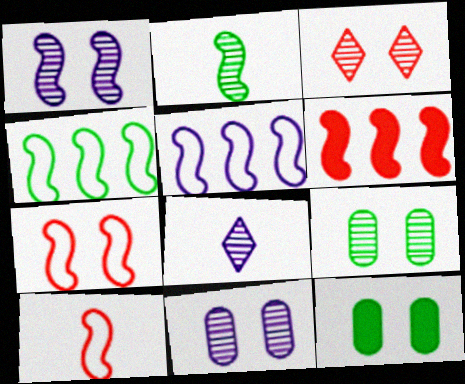[[1, 3, 9]]